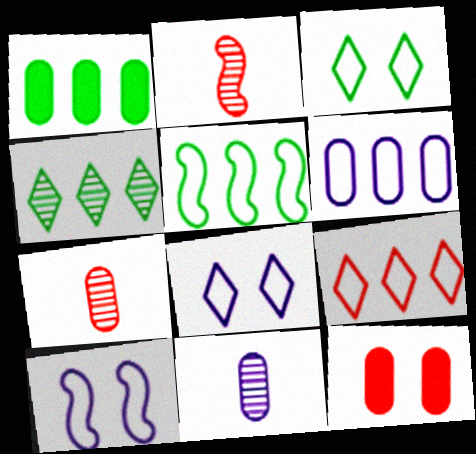[[1, 2, 8], 
[1, 4, 5], 
[2, 9, 12], 
[5, 6, 9]]